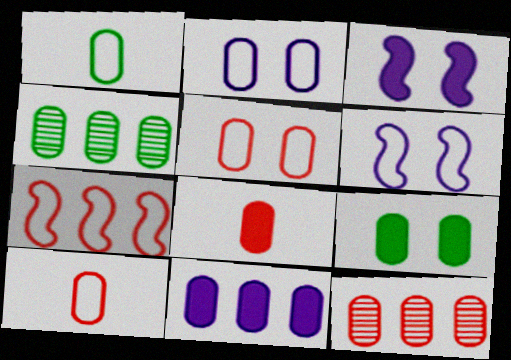[[1, 4, 9], 
[2, 4, 8], 
[5, 8, 12], 
[8, 9, 11]]